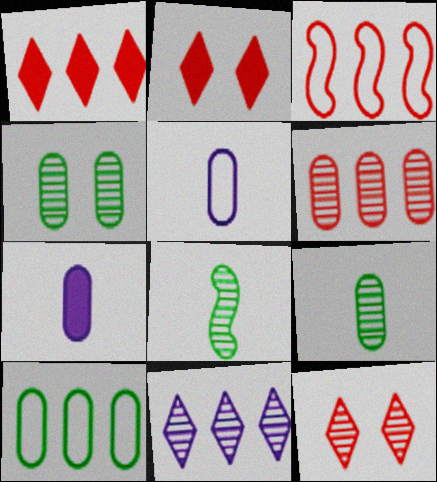[[1, 3, 6]]